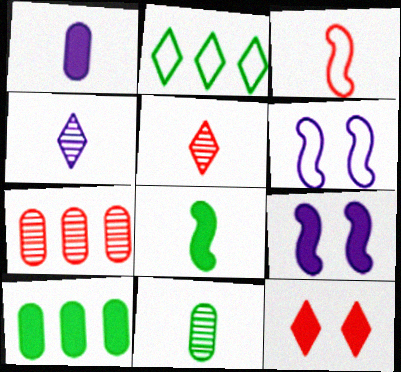[[2, 4, 12], 
[3, 7, 12], 
[5, 6, 10]]